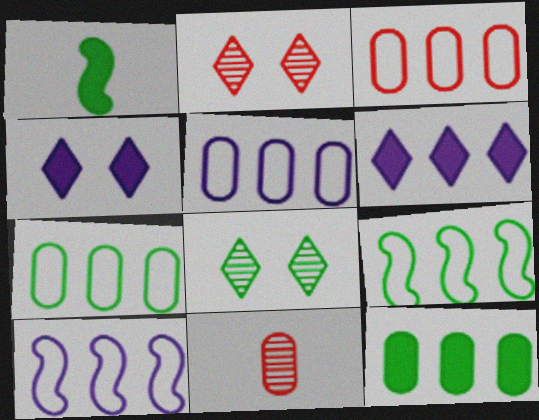[[1, 2, 5], 
[1, 7, 8], 
[3, 5, 7], 
[4, 9, 11]]